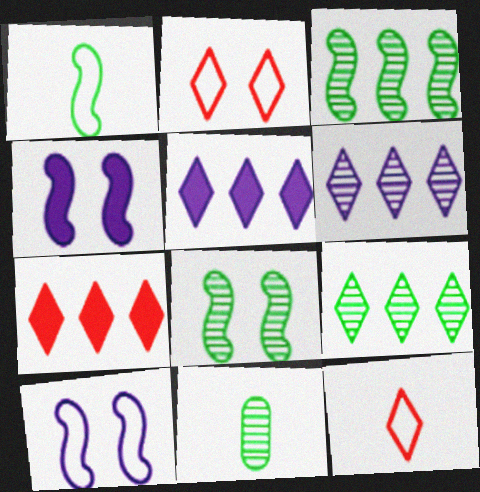[[7, 10, 11], 
[8, 9, 11]]